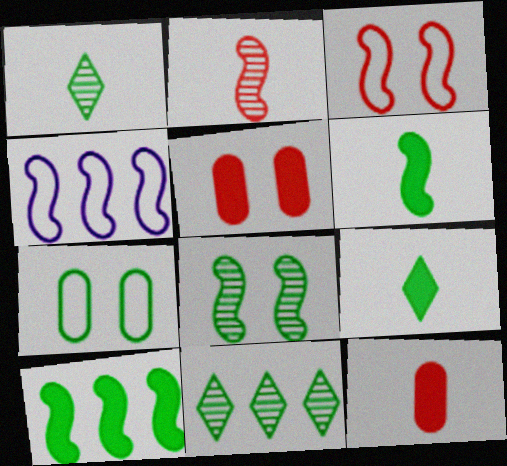[[1, 4, 5], 
[1, 7, 10], 
[6, 7, 11]]